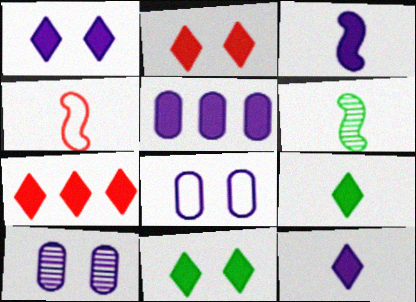[[1, 2, 11], 
[1, 3, 5], 
[1, 7, 9], 
[3, 4, 6], 
[6, 7, 8], 
[7, 11, 12]]